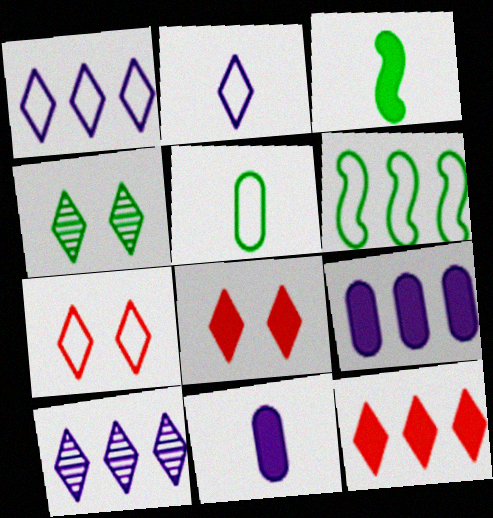[[2, 4, 12], 
[3, 8, 9]]